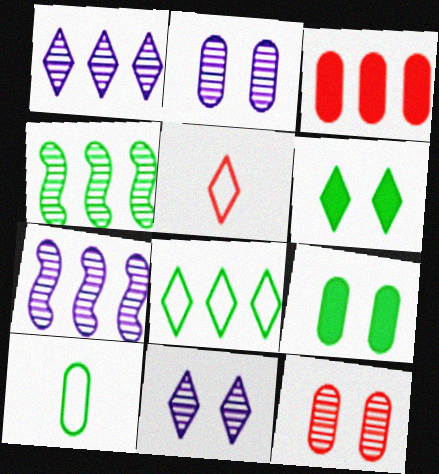[[1, 5, 6], 
[2, 3, 10], 
[3, 7, 8], 
[4, 6, 10], 
[5, 7, 9]]